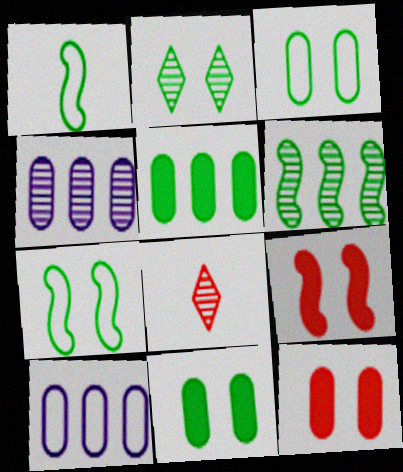[[1, 2, 5], 
[2, 7, 11]]